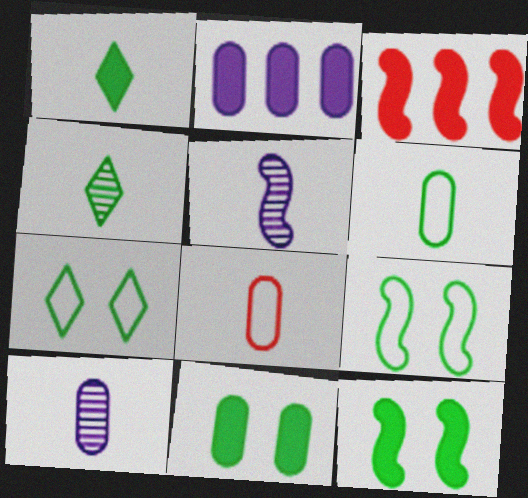[[1, 5, 8], 
[3, 5, 9], 
[3, 7, 10]]